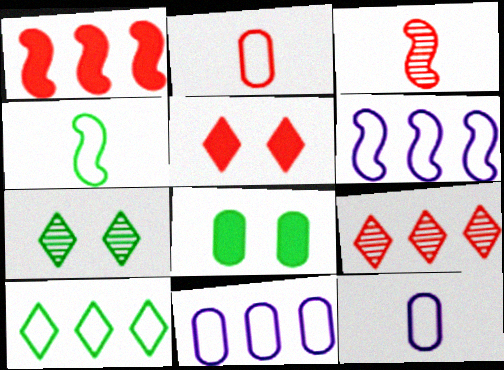[[1, 7, 12]]